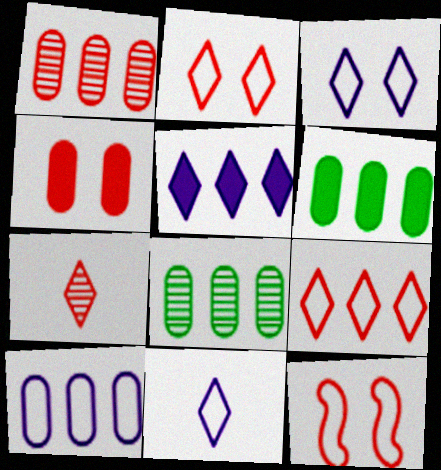[[1, 6, 10]]